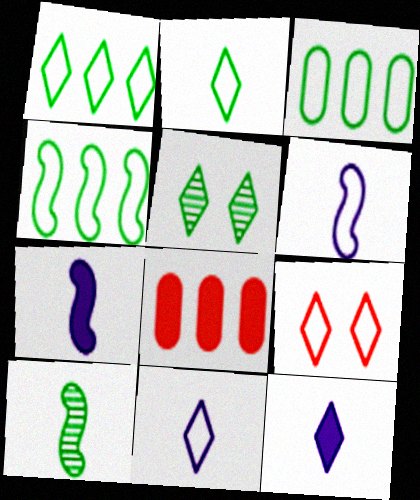[[1, 3, 4], 
[1, 9, 11], 
[3, 6, 9], 
[5, 6, 8]]